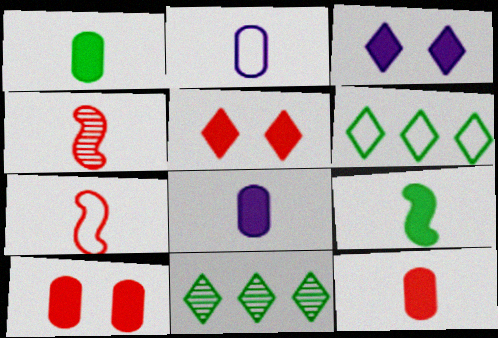[[1, 8, 12]]